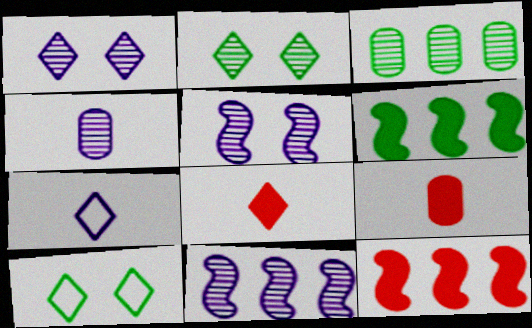[[1, 4, 11], 
[4, 10, 12], 
[9, 10, 11]]